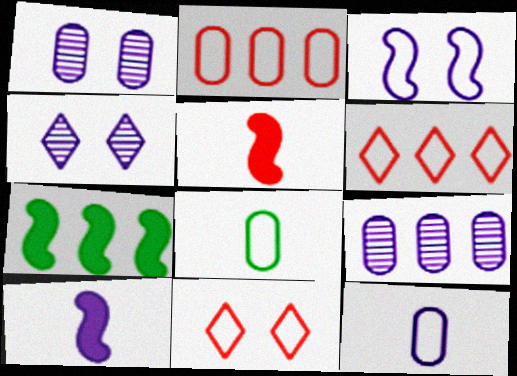[[3, 6, 8], 
[6, 7, 9]]